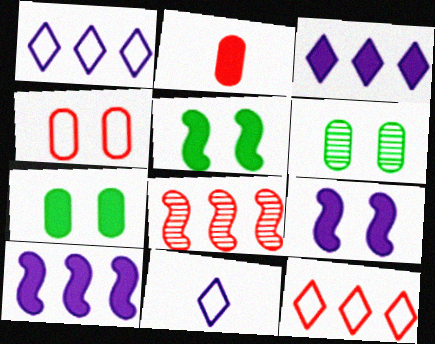[[2, 3, 5], 
[7, 8, 11]]